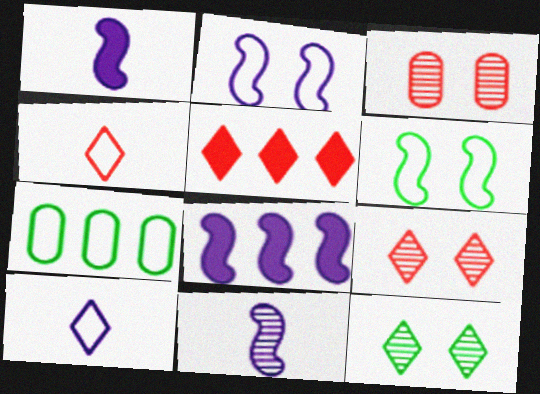[[1, 7, 9], 
[2, 4, 7], 
[2, 8, 11], 
[4, 5, 9], 
[5, 10, 12]]